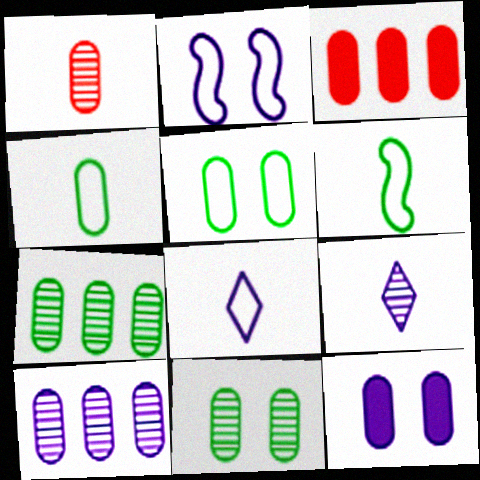[[1, 10, 11]]